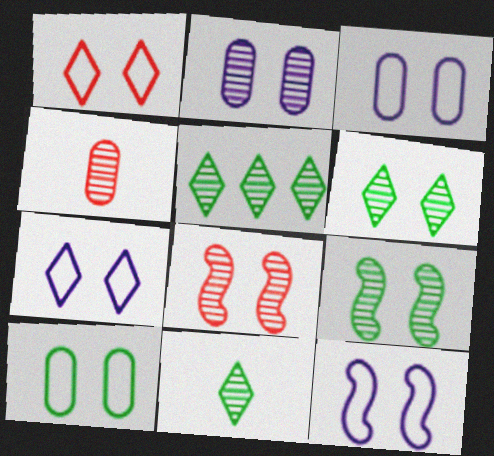[[1, 10, 12], 
[2, 6, 8], 
[3, 7, 12], 
[5, 6, 11]]